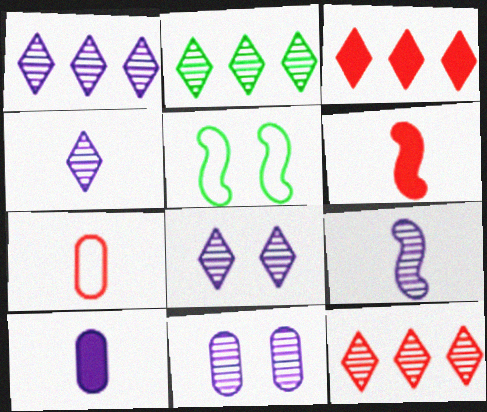[[1, 2, 12], 
[1, 4, 8], 
[1, 9, 11], 
[5, 10, 12]]